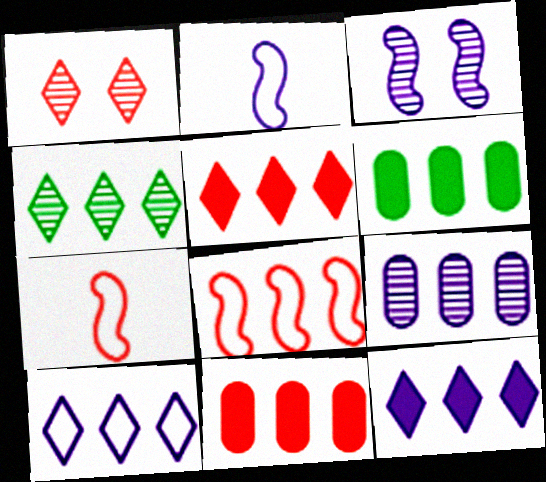[[1, 2, 6], 
[1, 7, 11], 
[4, 5, 10]]